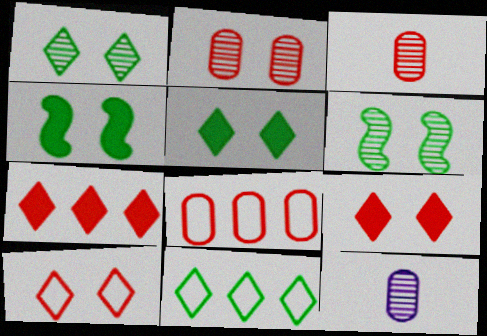[]